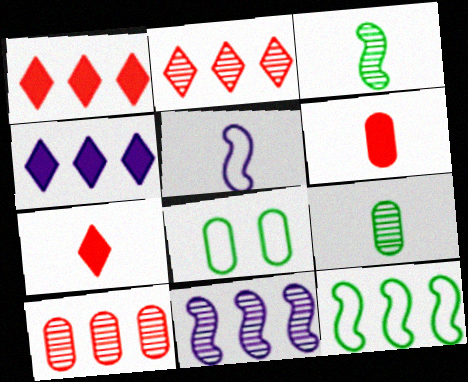[[4, 10, 12], 
[5, 7, 9], 
[7, 8, 11]]